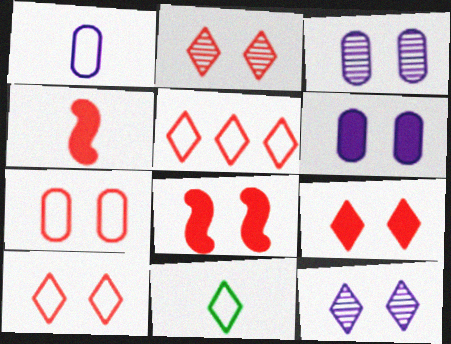[[2, 7, 8], 
[2, 9, 10]]